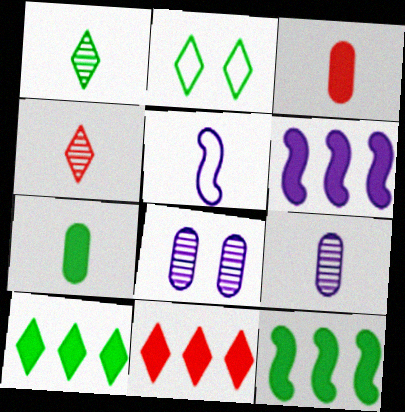[[1, 2, 10], 
[1, 3, 5], 
[4, 5, 7]]